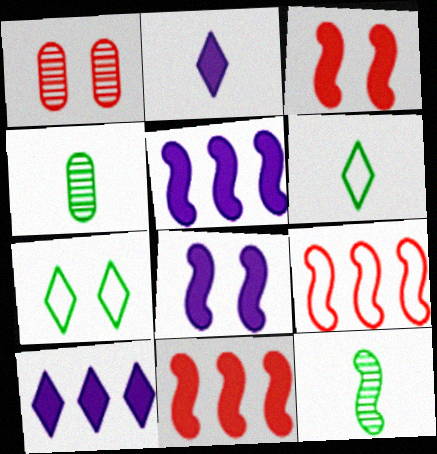[[1, 5, 6], 
[1, 7, 8], 
[8, 9, 12]]